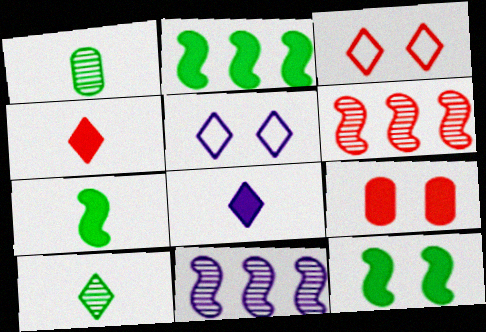[[2, 7, 12], 
[2, 8, 9]]